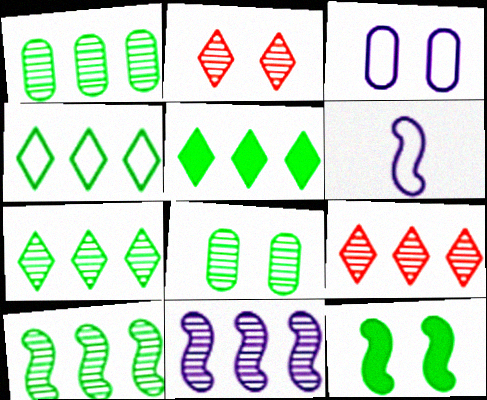[[1, 7, 10], 
[1, 9, 11], 
[2, 3, 12], 
[4, 5, 7]]